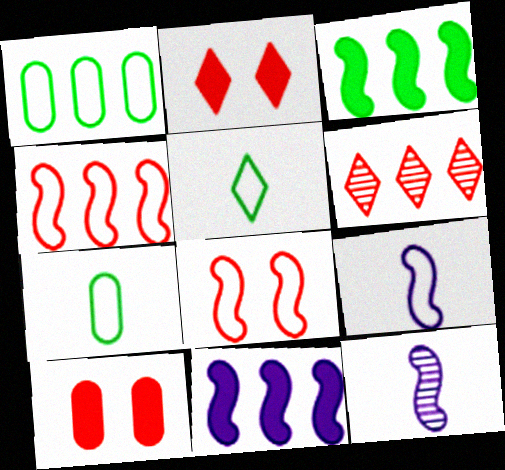[[1, 2, 12], 
[1, 6, 11], 
[3, 8, 12]]